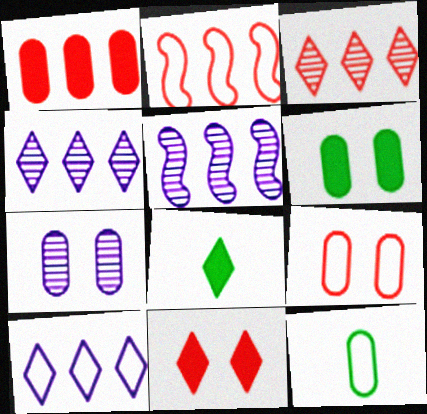[[1, 2, 3], 
[1, 7, 12], 
[2, 7, 8], 
[5, 8, 9], 
[5, 11, 12], 
[6, 7, 9]]